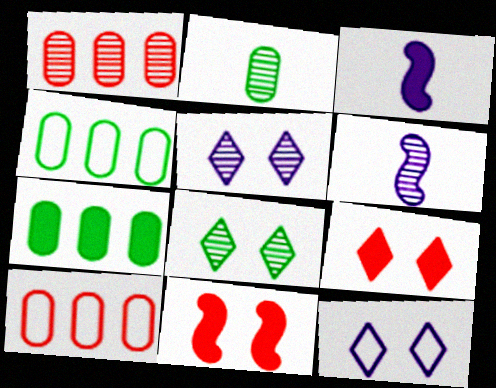[[1, 6, 8], 
[3, 7, 9], 
[3, 8, 10], 
[4, 6, 9], 
[8, 9, 12]]